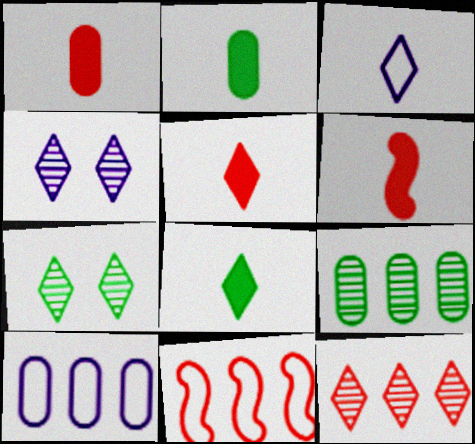[[1, 5, 6], 
[2, 4, 11], 
[6, 7, 10]]